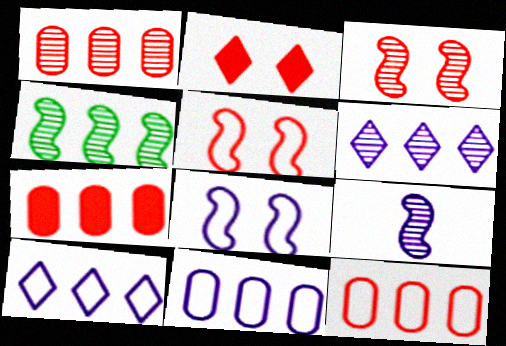[[1, 4, 6], 
[1, 7, 12], 
[3, 4, 9], 
[4, 7, 10]]